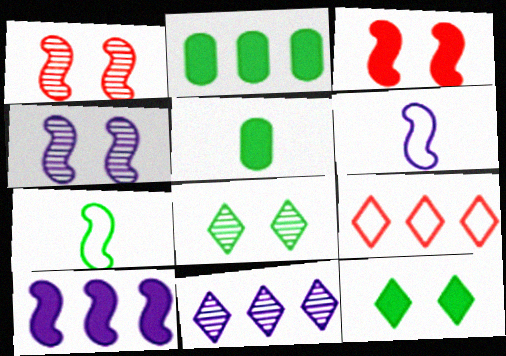[[1, 7, 10], 
[2, 7, 8], 
[4, 5, 9], 
[4, 6, 10]]